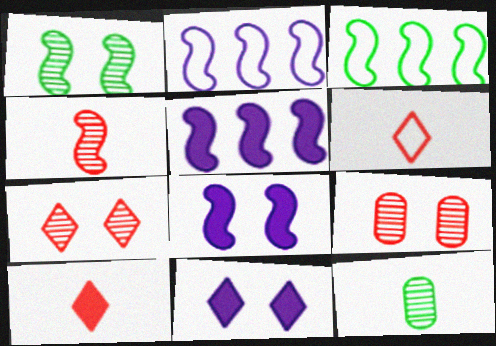[[3, 4, 8]]